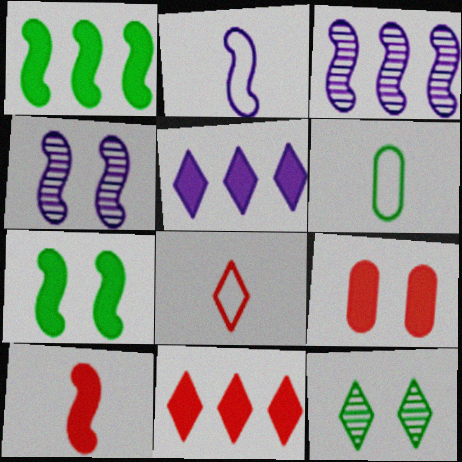[[1, 6, 12], 
[2, 6, 8], 
[4, 6, 11], 
[5, 8, 12], 
[9, 10, 11]]